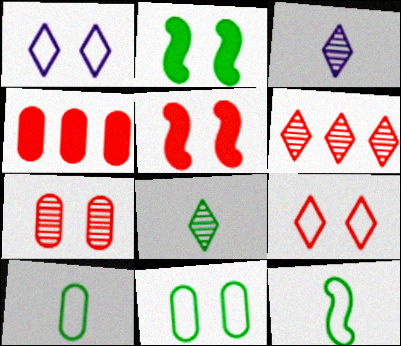[[1, 2, 7], 
[5, 7, 9]]